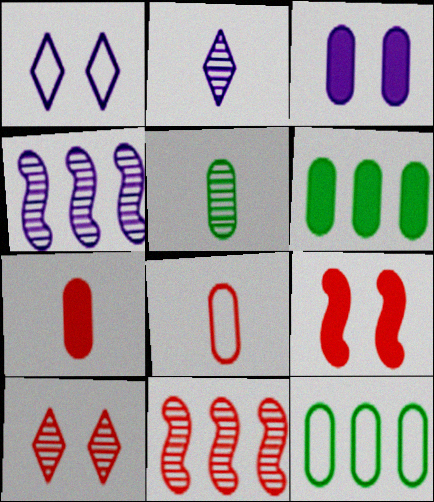[[2, 9, 12], 
[3, 6, 7], 
[4, 5, 10]]